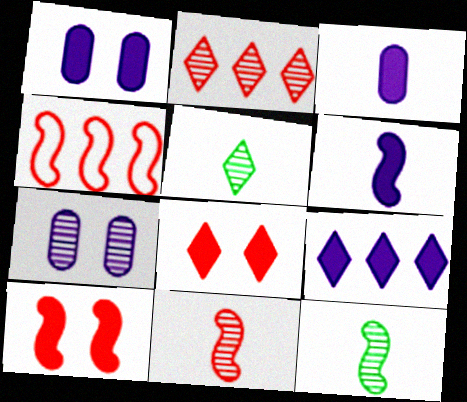[[1, 4, 5], 
[1, 6, 9], 
[2, 7, 12], 
[4, 10, 11]]